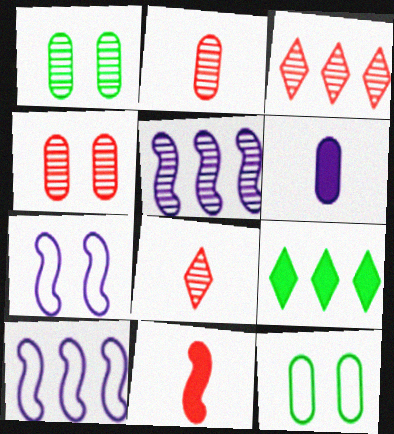[[1, 5, 8], 
[2, 7, 9]]